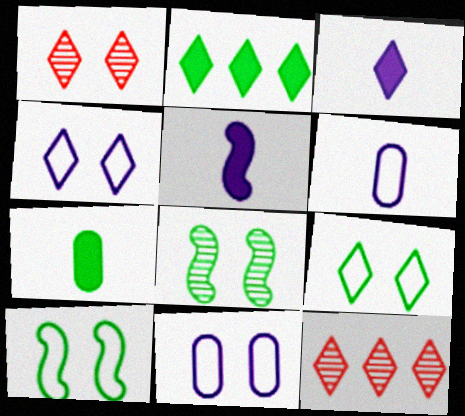[[3, 9, 12]]